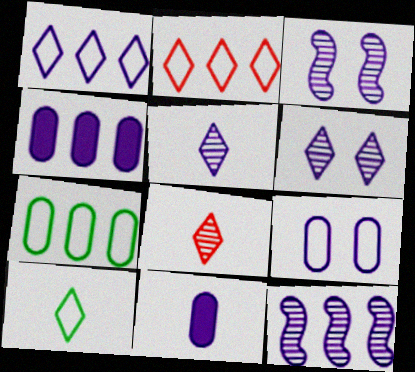[[1, 3, 11], 
[1, 4, 12]]